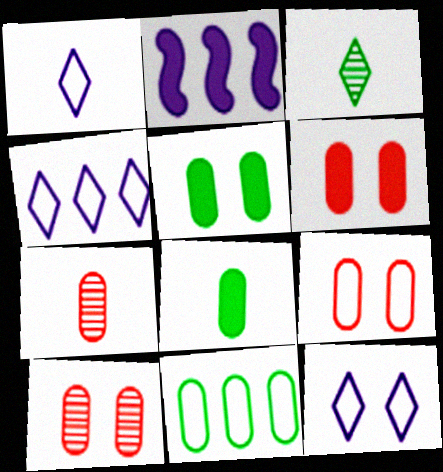[[1, 4, 12], 
[2, 3, 9], 
[6, 9, 10]]